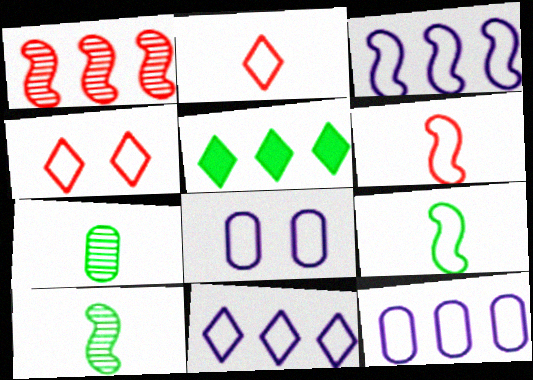[[1, 5, 12], 
[3, 11, 12], 
[4, 9, 12]]